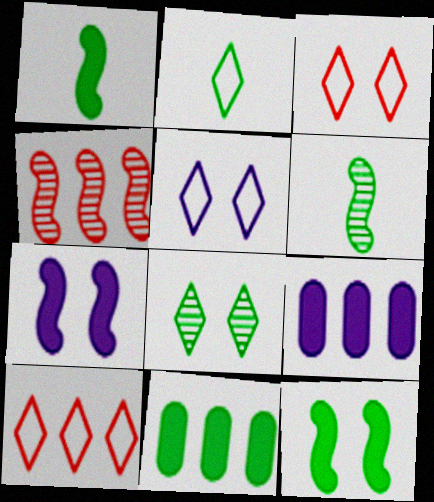[[2, 5, 10], 
[3, 6, 9]]